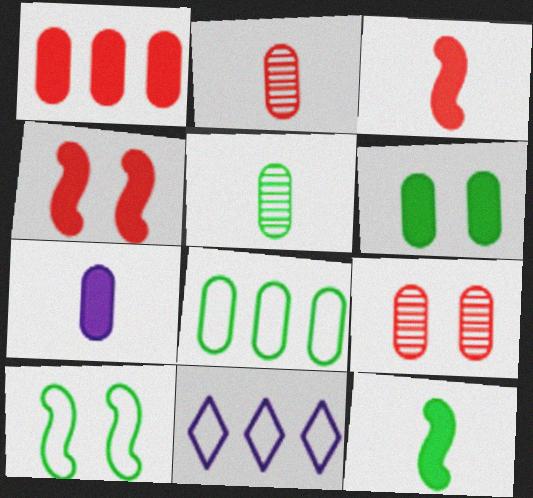[[1, 6, 7], 
[4, 5, 11], 
[5, 6, 8], 
[7, 8, 9], 
[9, 11, 12]]